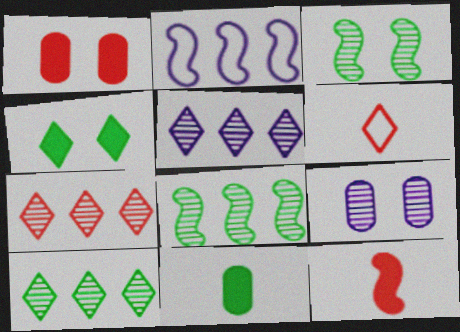[[2, 3, 12], 
[4, 5, 6], 
[5, 7, 10]]